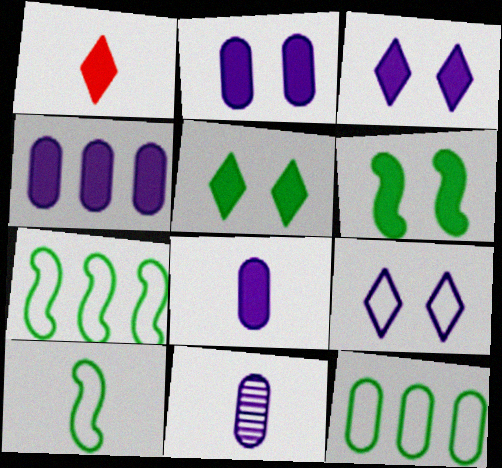[[1, 4, 6], 
[1, 10, 11], 
[2, 4, 8]]